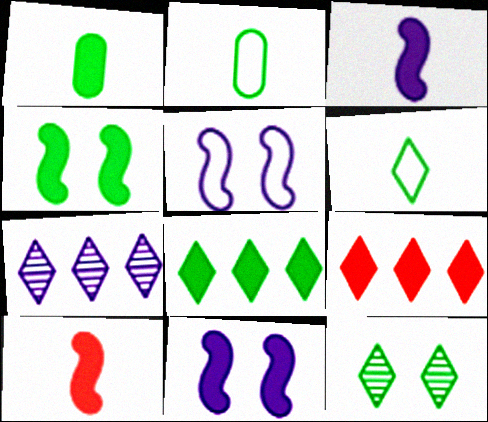[[1, 4, 8], 
[1, 9, 11], 
[6, 8, 12]]